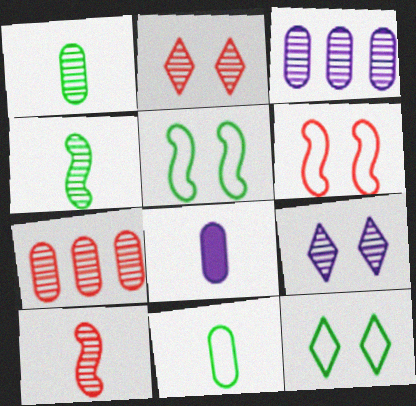[[2, 3, 4], 
[2, 7, 10], 
[4, 7, 9]]